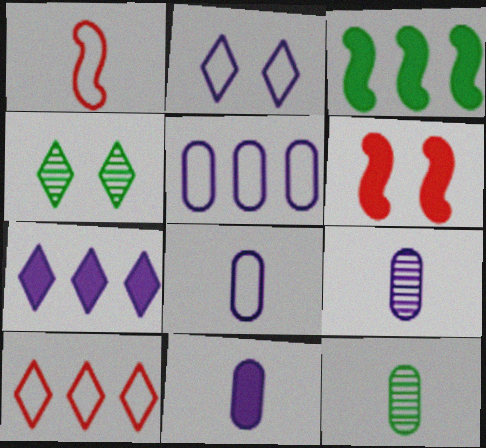[[8, 9, 11]]